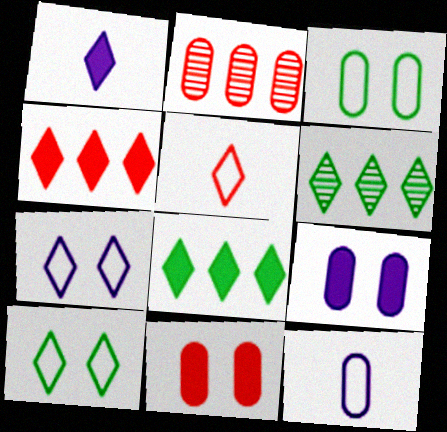[]